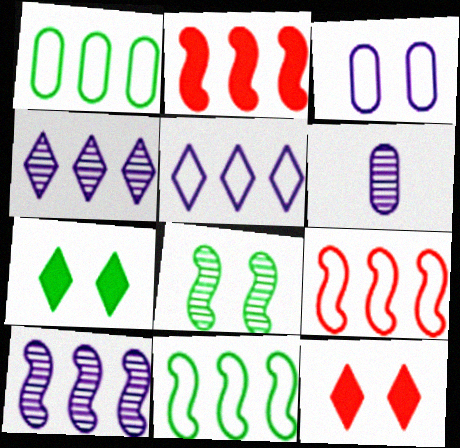[[1, 2, 4], 
[1, 5, 9], 
[2, 10, 11], 
[3, 8, 12], 
[6, 7, 9], 
[6, 11, 12]]